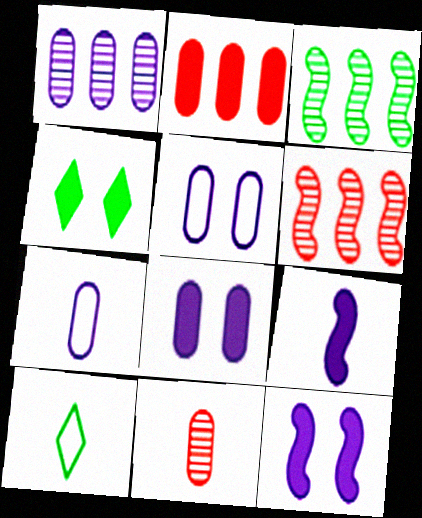[[1, 7, 8], 
[2, 4, 9], 
[4, 6, 7], 
[6, 8, 10], 
[9, 10, 11]]